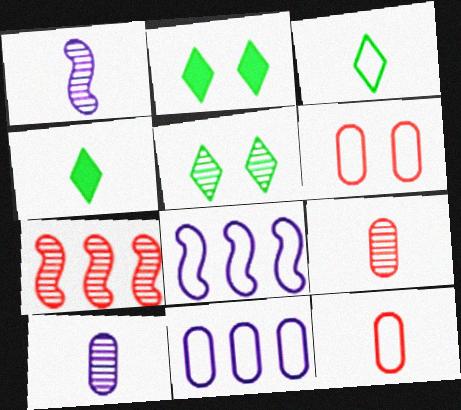[[1, 4, 12], 
[2, 8, 9], 
[3, 6, 8], 
[5, 7, 10]]